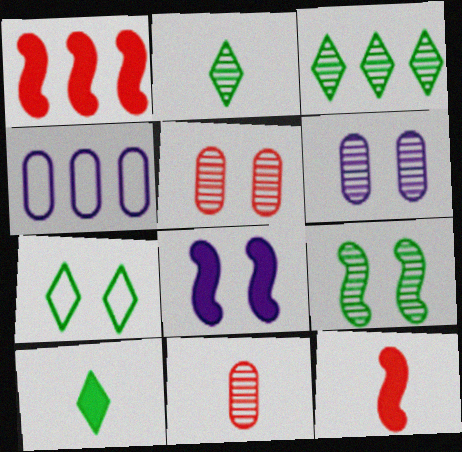[[1, 3, 4], 
[3, 7, 10], 
[5, 7, 8]]